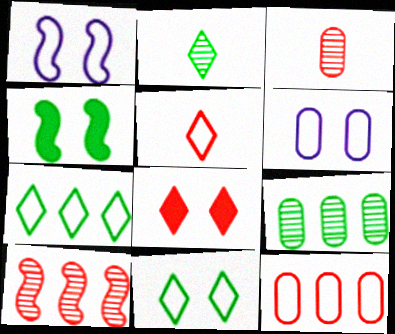[]